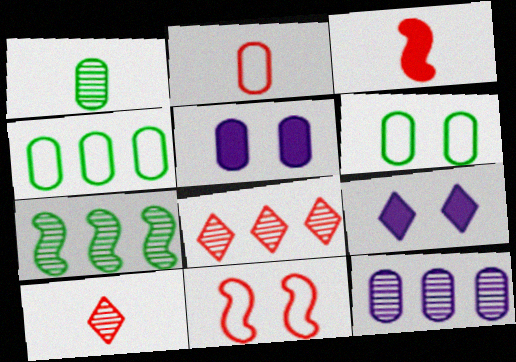[[2, 3, 10], 
[2, 7, 9], 
[7, 8, 12]]